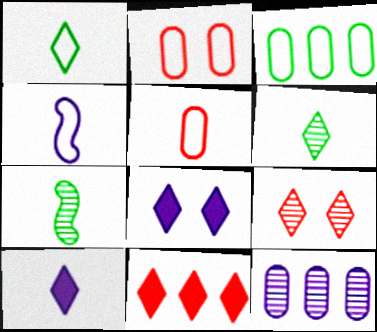[[1, 4, 5], 
[4, 8, 12], 
[5, 7, 10], 
[7, 9, 12]]